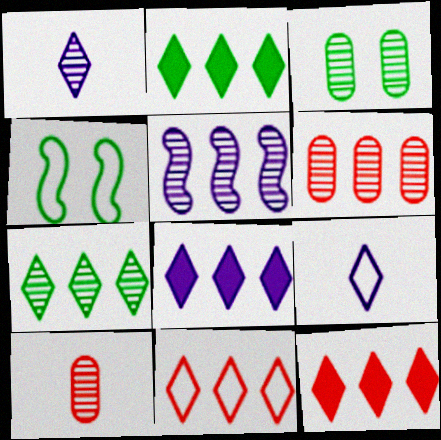[[2, 8, 12], 
[4, 8, 10], 
[5, 6, 7], 
[7, 8, 11]]